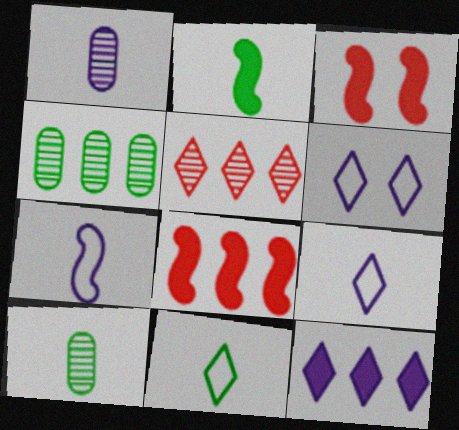[[2, 10, 11], 
[3, 4, 9], 
[6, 8, 10]]